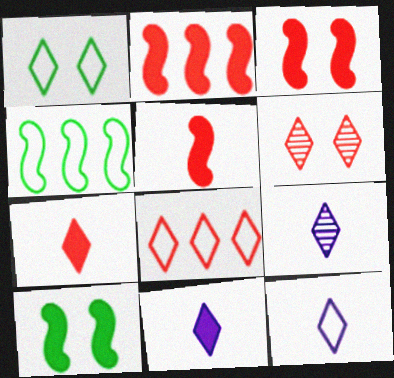[[1, 8, 12], 
[2, 3, 5], 
[6, 7, 8], 
[9, 11, 12]]